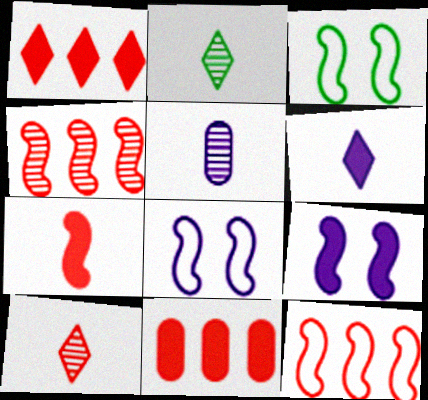[[1, 3, 5], 
[2, 8, 11]]